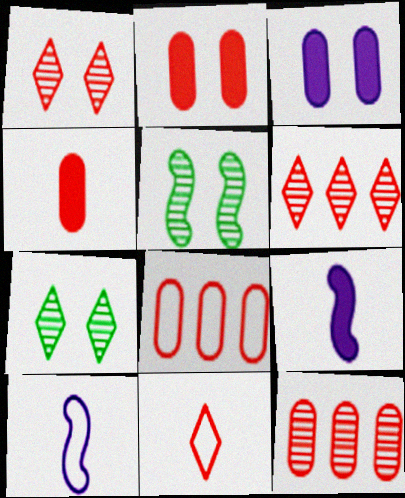[[7, 8, 9]]